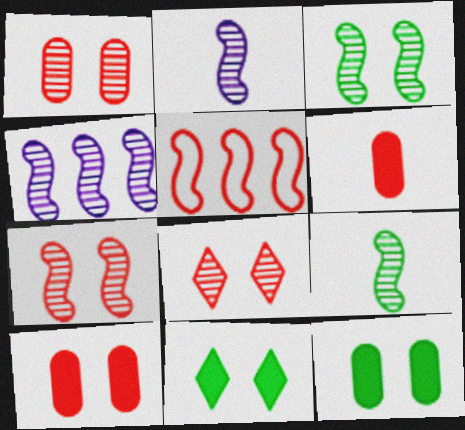[[1, 7, 8], 
[4, 7, 9], 
[5, 6, 8]]